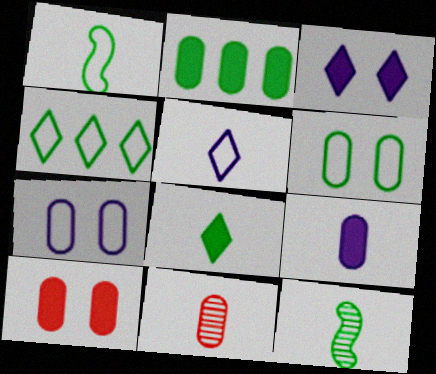[[1, 4, 6], 
[2, 7, 11], 
[2, 9, 10]]